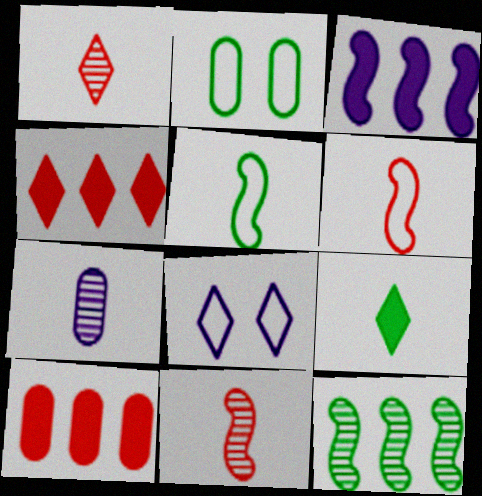[[1, 2, 3], 
[2, 7, 10], 
[2, 9, 12], 
[3, 7, 8], 
[6, 7, 9]]